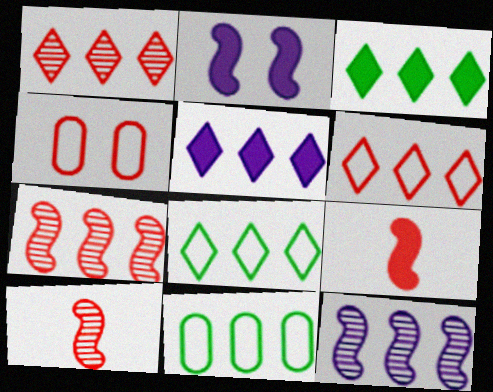[[1, 4, 9], 
[1, 5, 8], 
[5, 7, 11]]